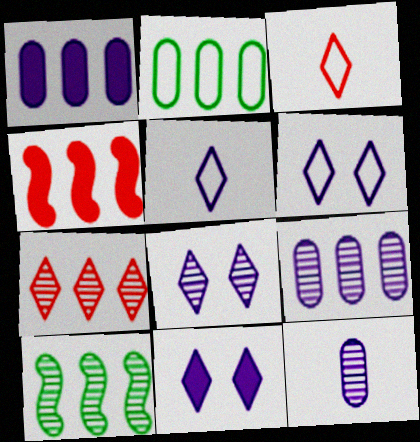[[6, 8, 11], 
[7, 9, 10]]